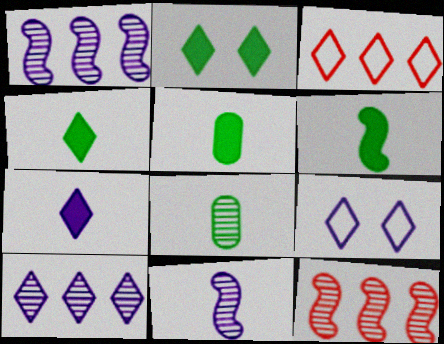[[4, 5, 6], 
[5, 9, 12], 
[7, 9, 10]]